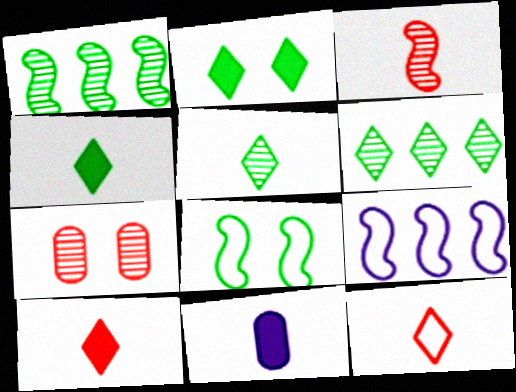[[4, 7, 9]]